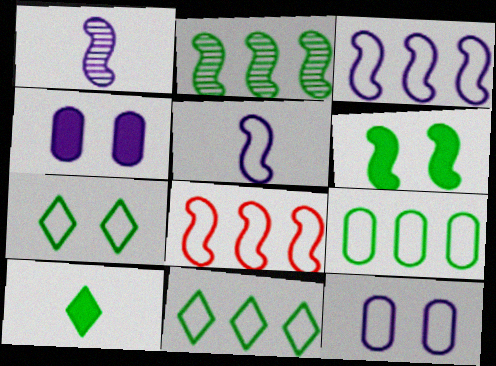[[1, 6, 8]]